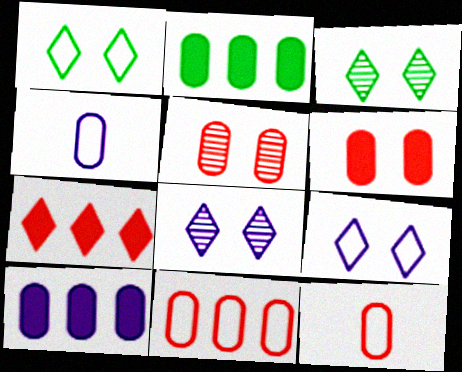[[2, 4, 5]]